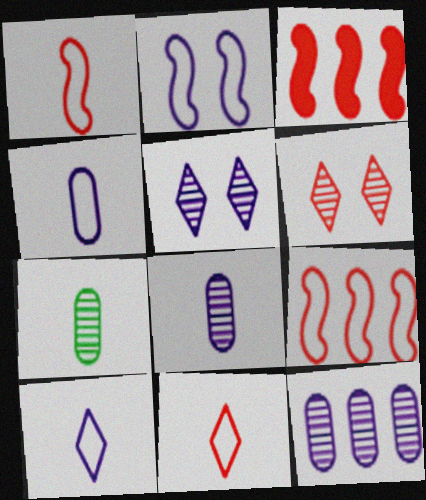[]